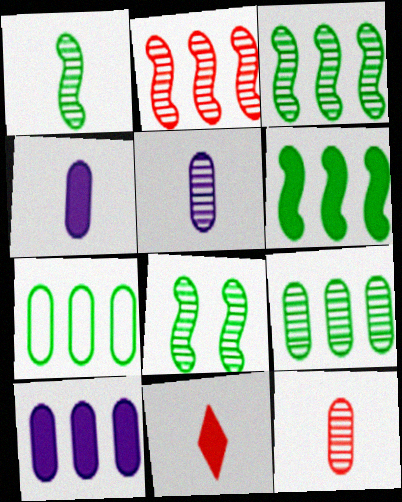[[1, 3, 8]]